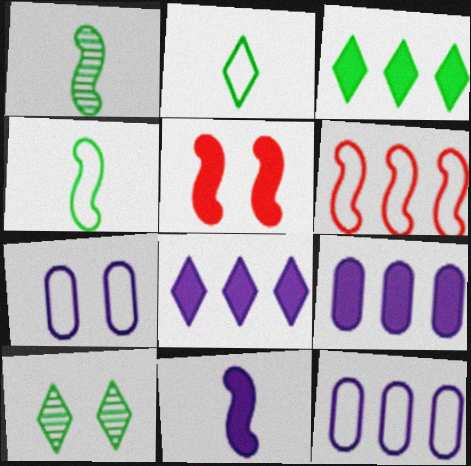[[2, 3, 10], 
[2, 6, 7], 
[5, 7, 10]]